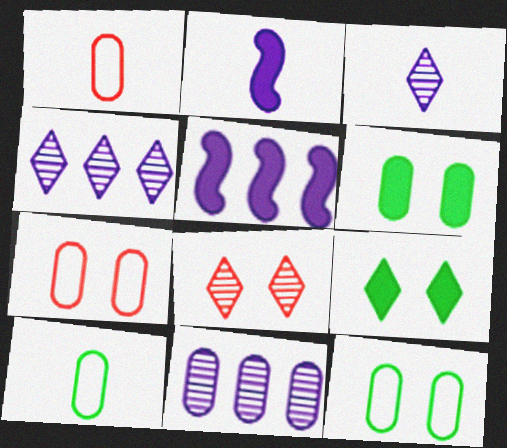[[1, 6, 11], 
[5, 8, 10]]